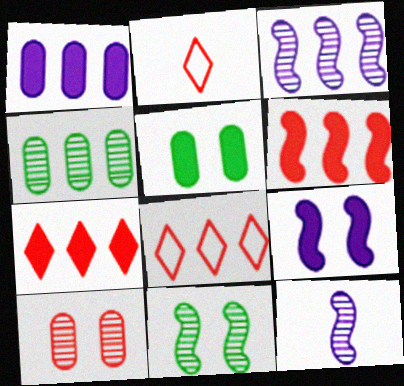[[1, 2, 11], 
[2, 3, 5], 
[2, 4, 9], 
[2, 6, 10], 
[5, 8, 12]]